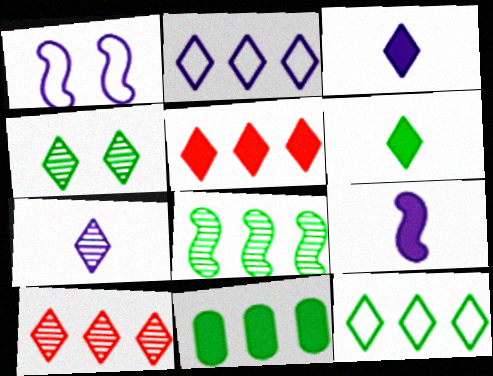[[4, 6, 12], 
[4, 7, 10], 
[8, 11, 12]]